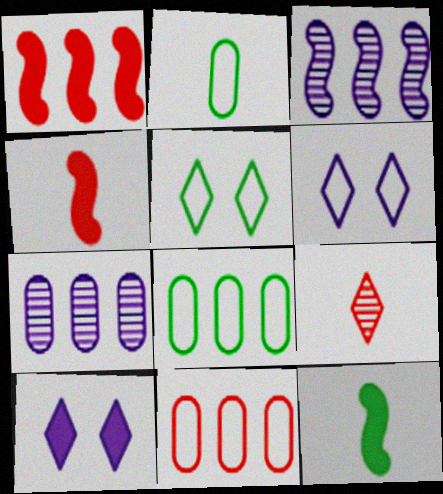[[4, 5, 7]]